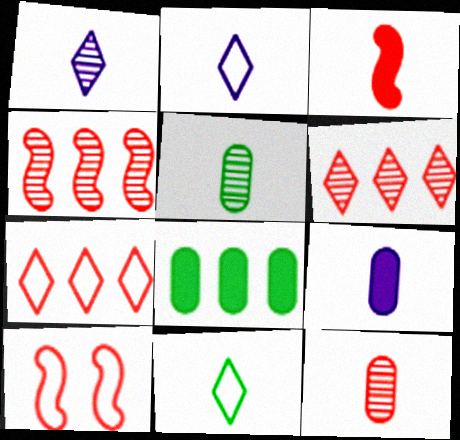[[1, 8, 10], 
[2, 3, 5], 
[3, 4, 10]]